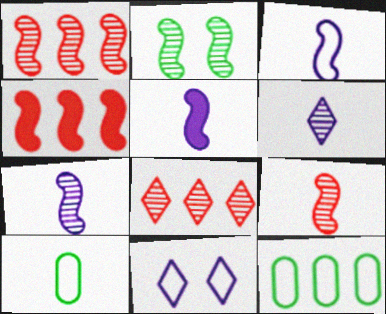[[1, 2, 7], 
[2, 3, 4], 
[3, 5, 7]]